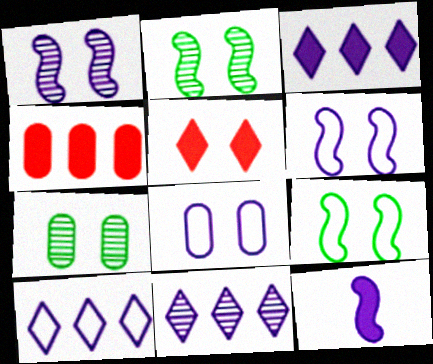[[2, 5, 8], 
[3, 10, 11], 
[5, 6, 7], 
[8, 11, 12]]